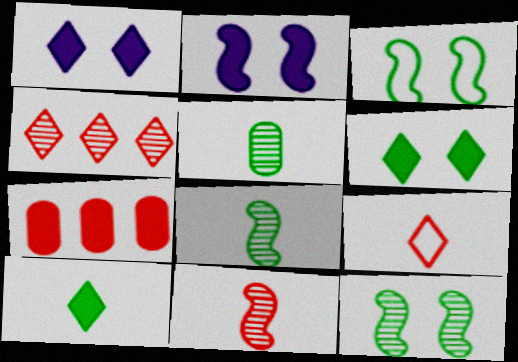[[2, 7, 10]]